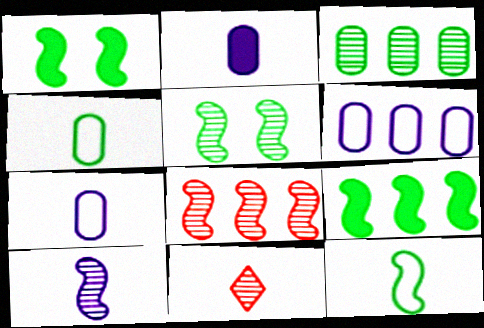[[1, 6, 11], 
[2, 11, 12], 
[5, 8, 10], 
[5, 9, 12]]